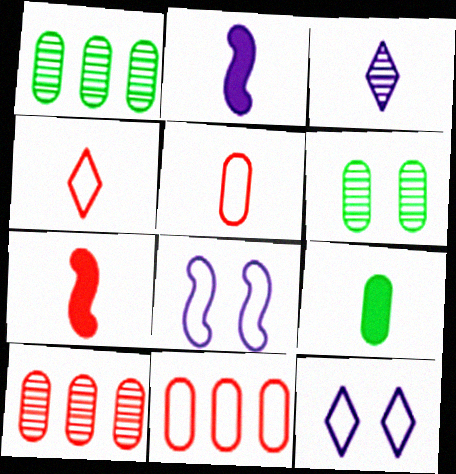[[1, 7, 12]]